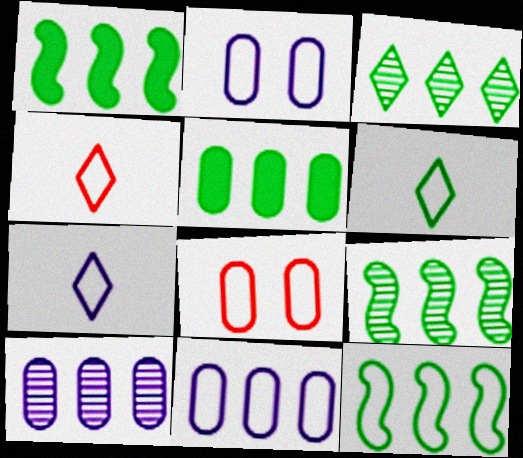[[1, 9, 12], 
[2, 4, 12], 
[3, 5, 12], 
[4, 6, 7], 
[7, 8, 12]]